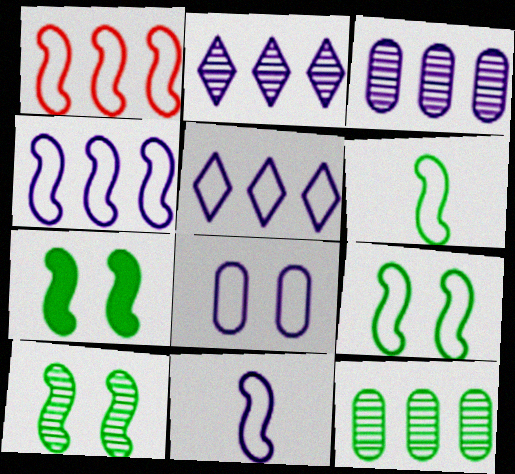[[1, 9, 11], 
[5, 8, 11], 
[7, 9, 10]]